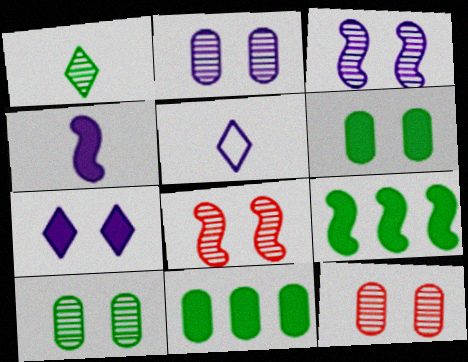[[2, 10, 12], 
[5, 8, 11], 
[5, 9, 12]]